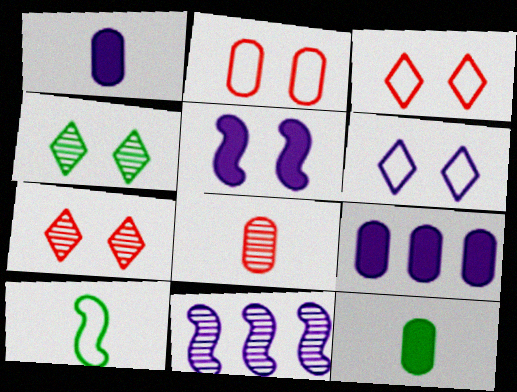[[1, 6, 11], 
[2, 4, 5], 
[3, 11, 12], 
[4, 8, 11], 
[7, 9, 10]]